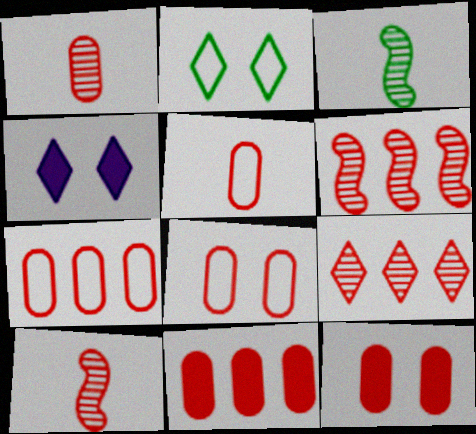[[1, 7, 12], 
[1, 8, 11], 
[3, 4, 7], 
[5, 7, 8]]